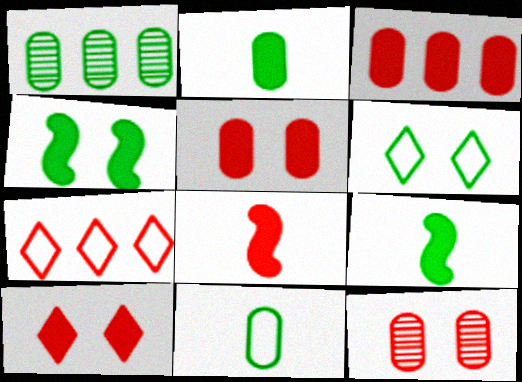[[1, 6, 9], 
[3, 8, 10], 
[7, 8, 12]]